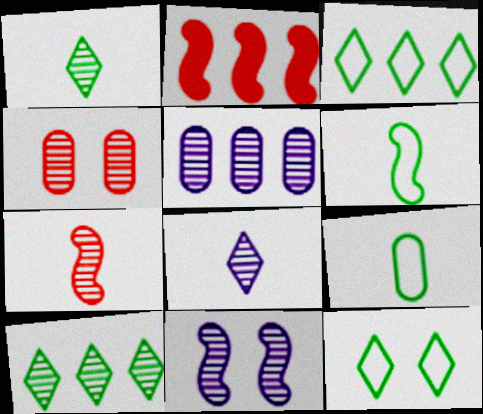[[2, 3, 5], 
[2, 6, 11], 
[5, 8, 11]]